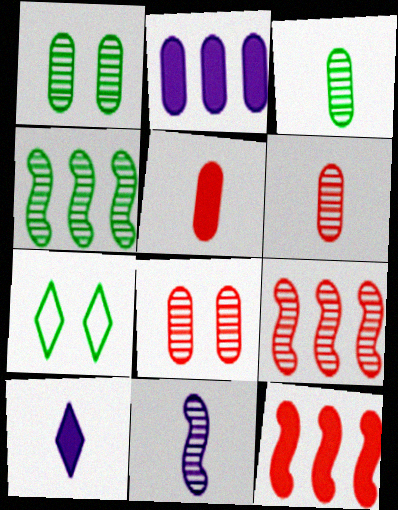[]